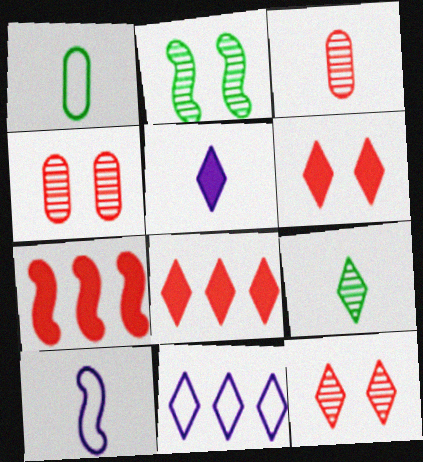[[2, 7, 10], 
[6, 9, 11]]